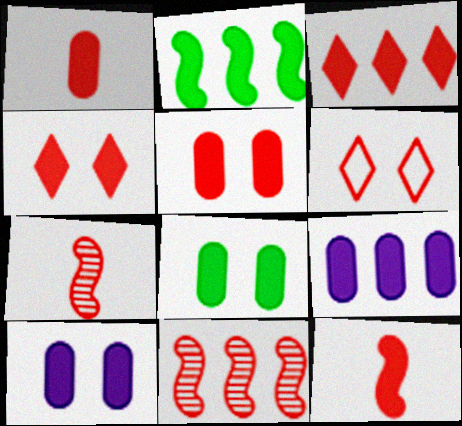[[1, 6, 11], 
[1, 8, 9], 
[2, 3, 9], 
[3, 5, 12], 
[5, 8, 10]]